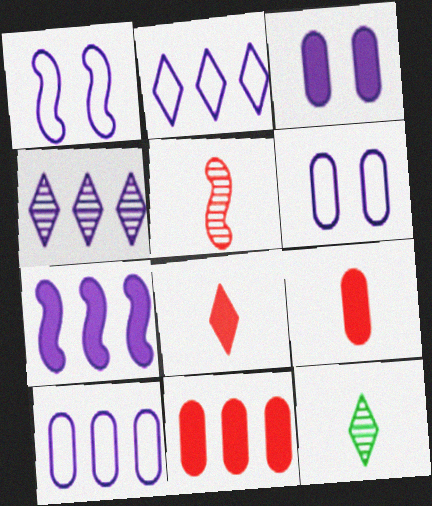[[1, 11, 12], 
[4, 7, 10]]